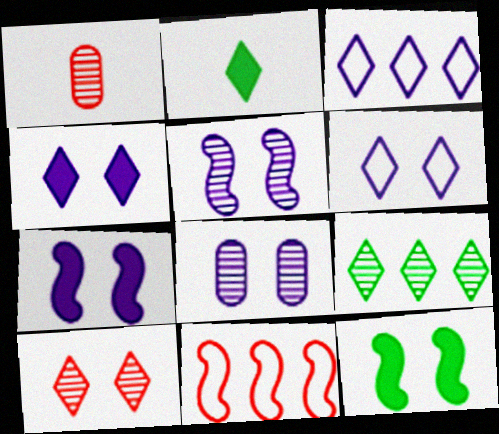[[1, 3, 12], 
[1, 5, 9], 
[2, 3, 10], 
[2, 8, 11], 
[6, 7, 8]]